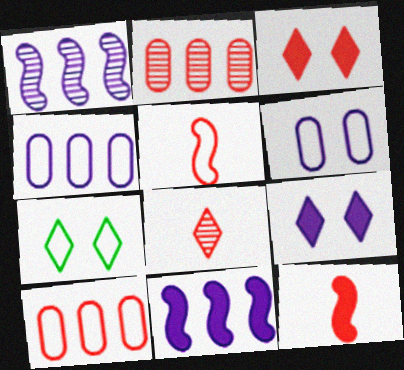[[2, 3, 5], 
[4, 5, 7]]